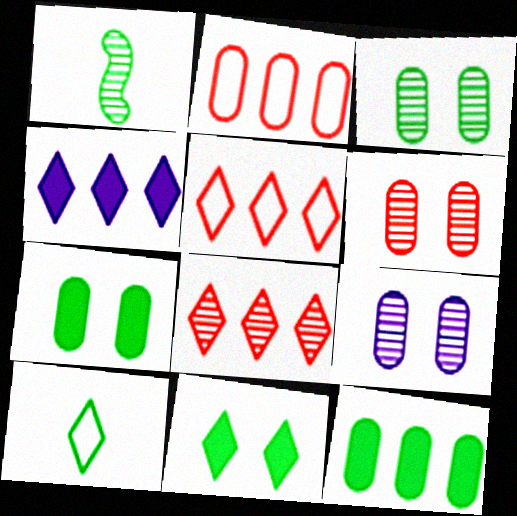[[1, 8, 9], 
[3, 6, 9]]